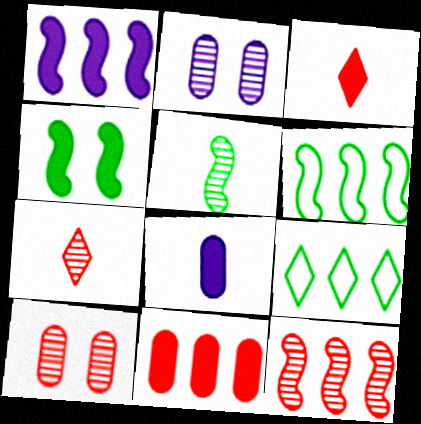[[1, 6, 12], 
[2, 3, 6], 
[4, 5, 6], 
[7, 10, 12]]